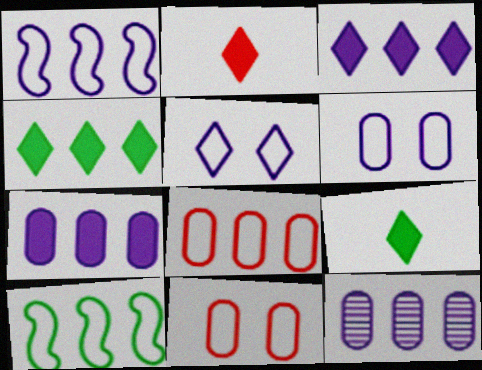[[1, 3, 12]]